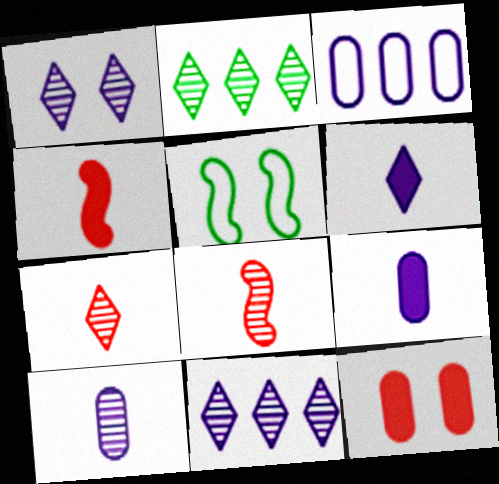[[1, 2, 7], 
[1, 5, 12]]